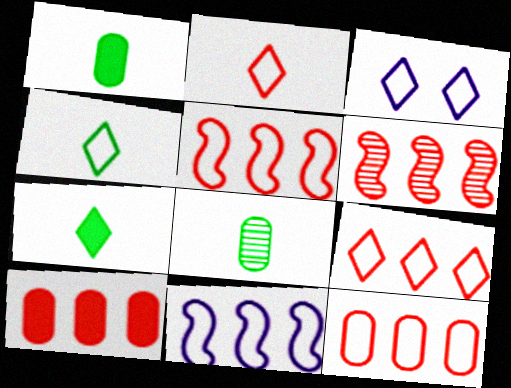[[1, 3, 6], 
[3, 4, 9], 
[5, 9, 12], 
[6, 9, 10]]